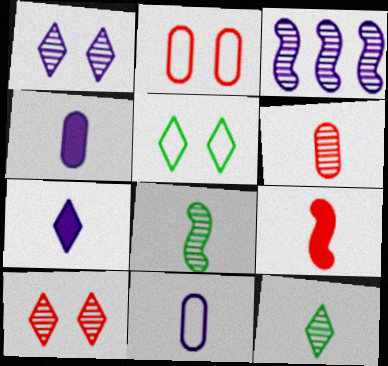[[9, 11, 12]]